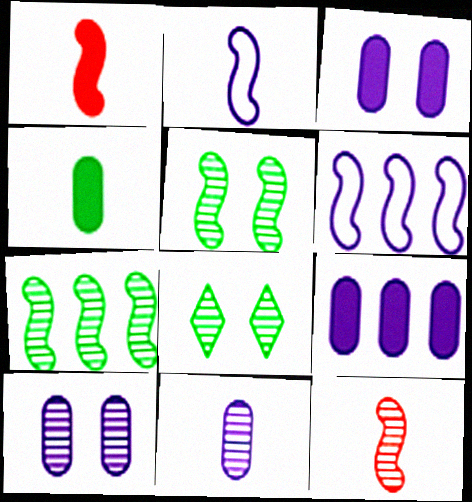[[1, 5, 6]]